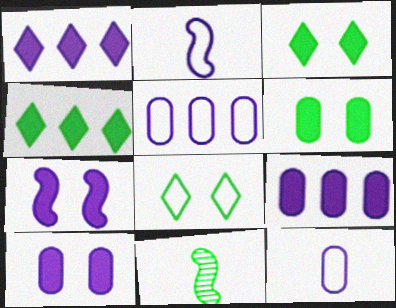[]